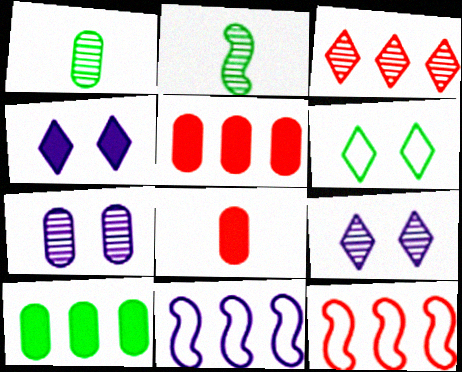[[1, 4, 12], 
[2, 3, 7], 
[2, 6, 10], 
[3, 5, 12], 
[3, 10, 11]]